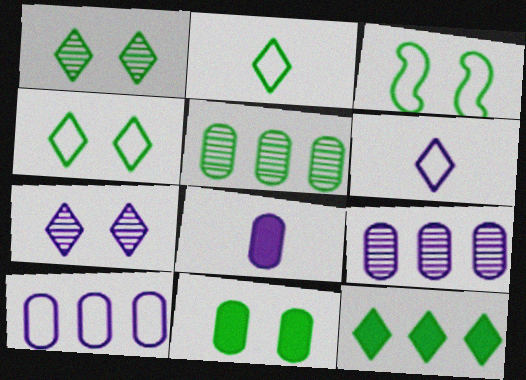[[1, 2, 12], 
[1, 3, 11]]